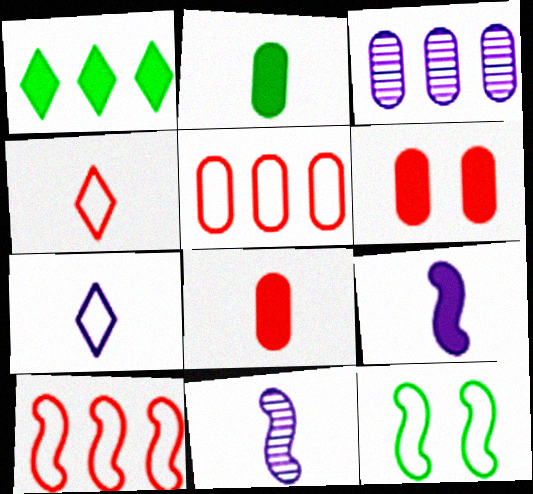[[1, 3, 10], 
[1, 6, 9], 
[2, 4, 11], 
[5, 7, 12]]